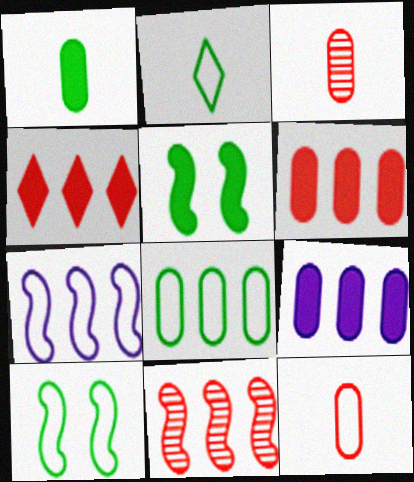[[2, 8, 10]]